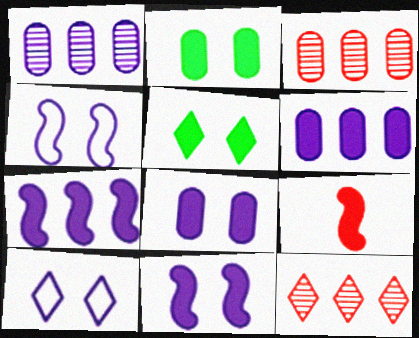[[5, 6, 9]]